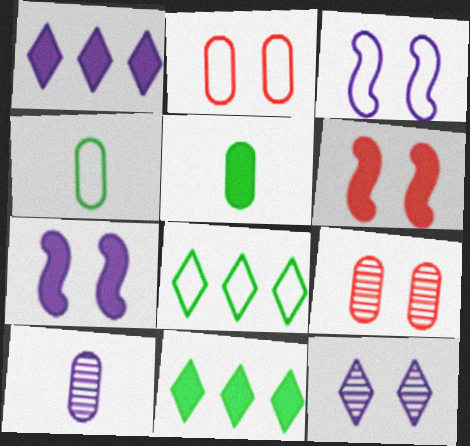[[1, 3, 10], 
[1, 5, 6], 
[6, 8, 10]]